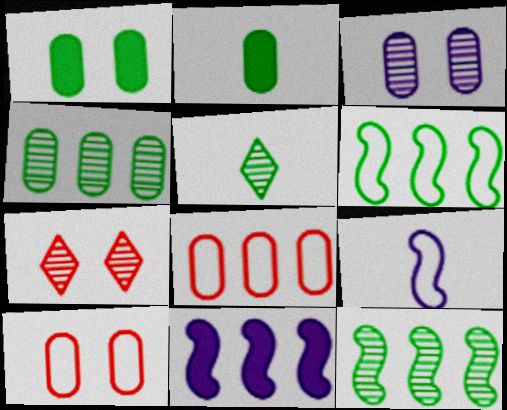[[1, 3, 10], 
[1, 5, 6], 
[2, 3, 8], 
[5, 10, 11]]